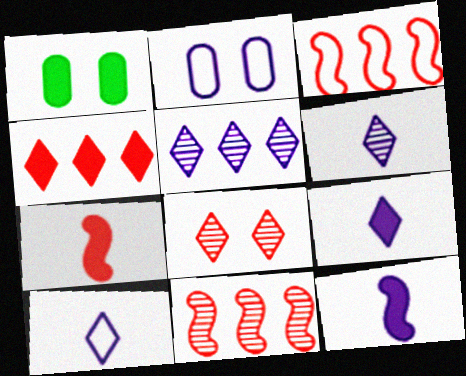[[1, 3, 6], 
[1, 4, 12], 
[1, 10, 11], 
[2, 5, 12], 
[6, 9, 10]]